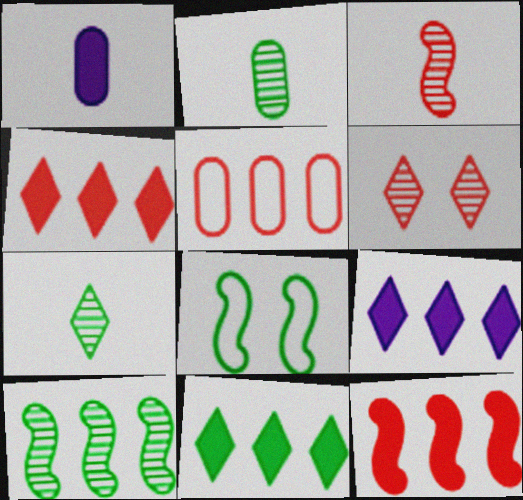[[2, 8, 11], 
[4, 9, 11], 
[5, 9, 10]]